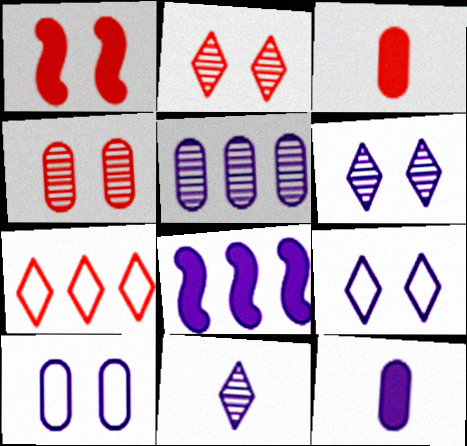[[5, 10, 12], 
[8, 10, 11]]